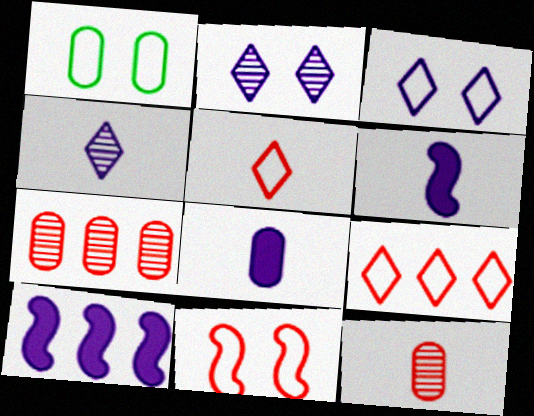[[1, 3, 11], 
[1, 7, 8]]